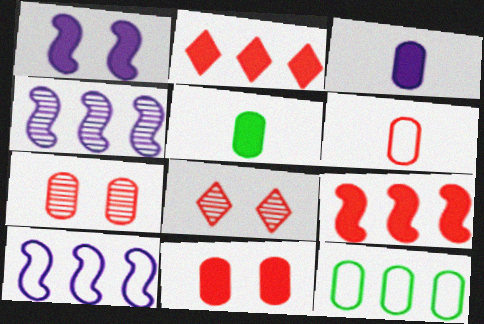[[1, 2, 5], 
[2, 4, 12], 
[3, 7, 12], 
[5, 8, 10], 
[6, 8, 9]]